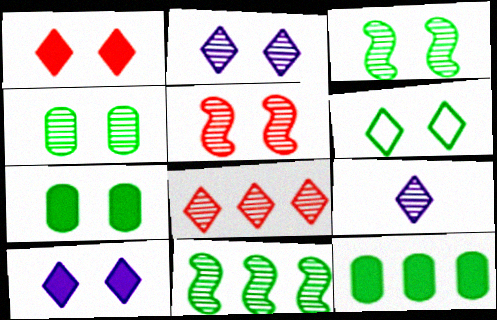[[1, 2, 6], 
[2, 4, 5], 
[3, 6, 7]]